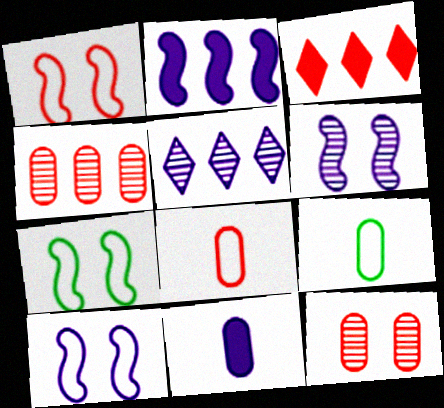[[1, 7, 10], 
[3, 6, 9], 
[5, 10, 11]]